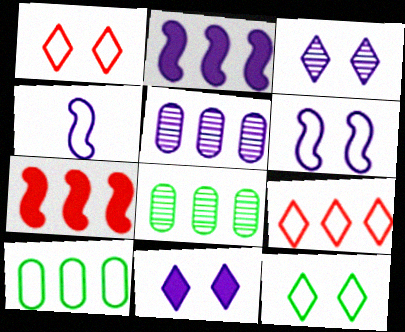[[1, 4, 10], 
[2, 8, 9], 
[4, 5, 11]]